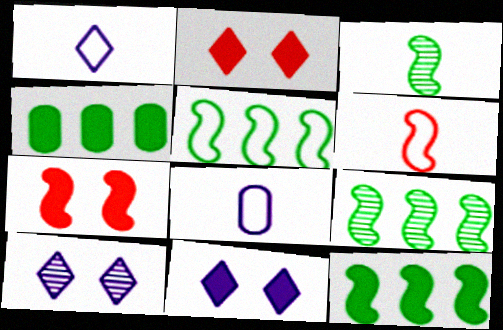[[2, 8, 9], 
[4, 6, 10], 
[5, 9, 12]]